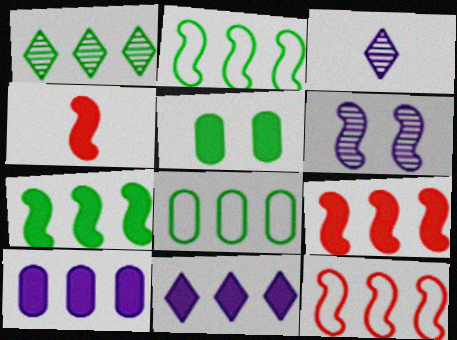[[1, 7, 8], 
[1, 10, 12], 
[2, 4, 6], 
[3, 5, 12], 
[4, 5, 11]]